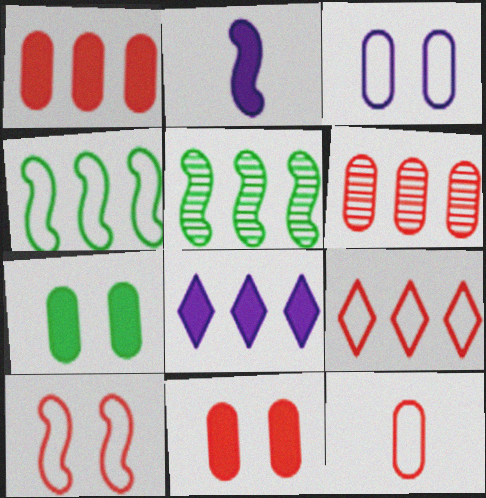[[2, 5, 10], 
[4, 6, 8], 
[6, 11, 12], 
[9, 10, 12]]